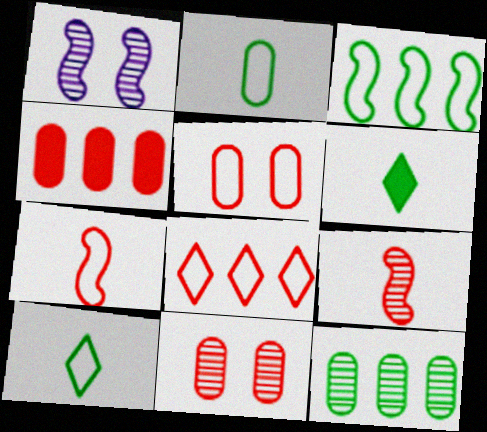[[1, 4, 10], 
[5, 7, 8]]